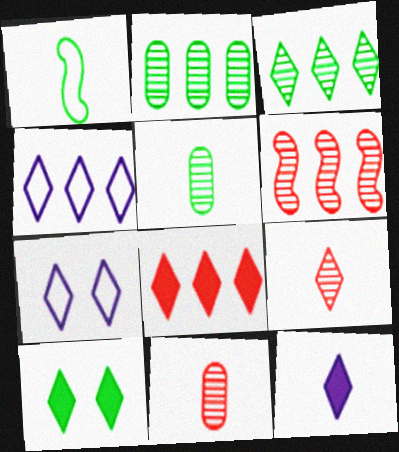[[1, 2, 10], 
[1, 11, 12], 
[3, 4, 8], 
[4, 9, 10], 
[8, 10, 12]]